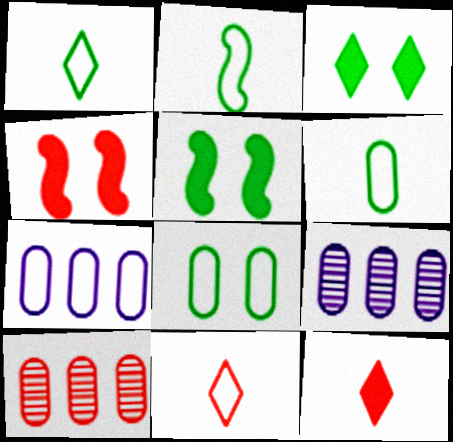[[1, 2, 6], 
[1, 4, 9], 
[4, 10, 11], 
[5, 9, 11]]